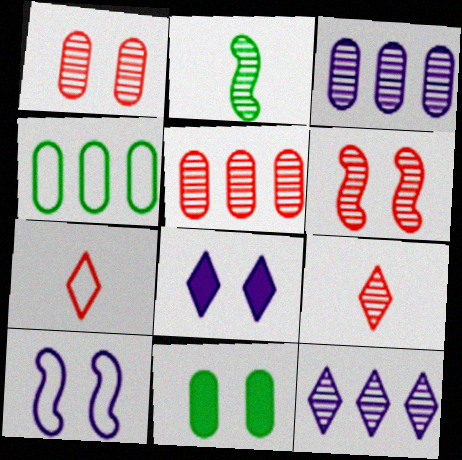[[1, 2, 12], 
[4, 7, 10], 
[5, 6, 9]]